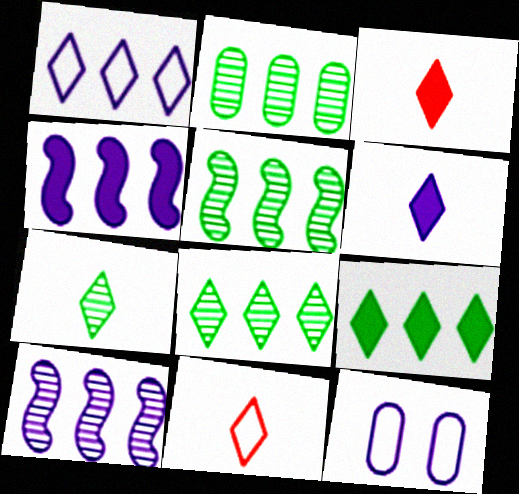[[2, 5, 8], 
[3, 5, 12], 
[6, 7, 11], 
[6, 10, 12]]